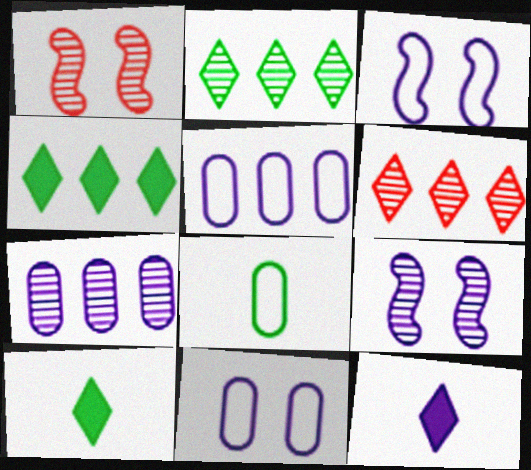[[1, 5, 10], 
[3, 7, 12], 
[5, 9, 12]]